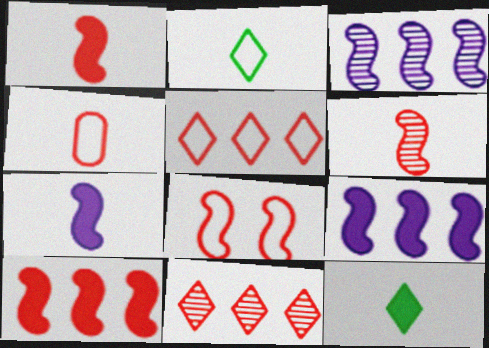[[4, 5, 8], 
[6, 8, 10]]